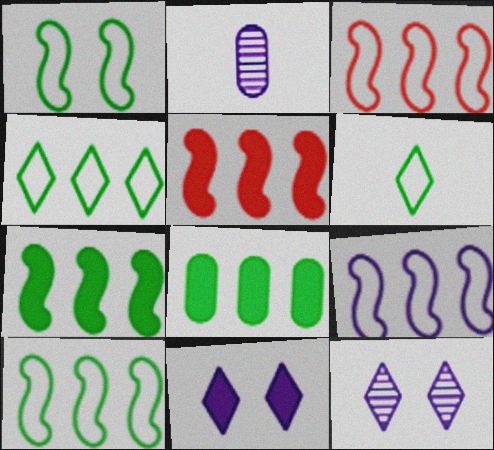[[2, 9, 11], 
[3, 9, 10]]